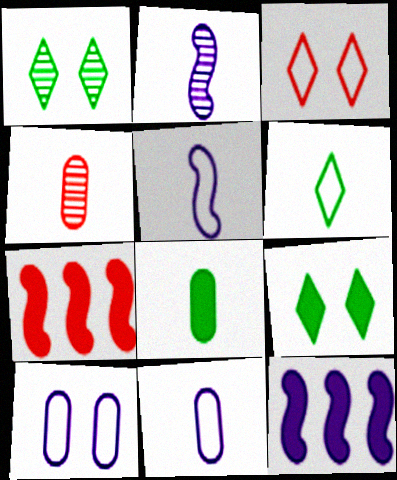[[1, 7, 11], 
[3, 4, 7], 
[4, 8, 11]]